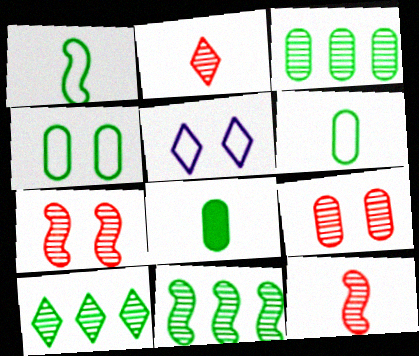[[3, 4, 8], 
[3, 10, 11]]